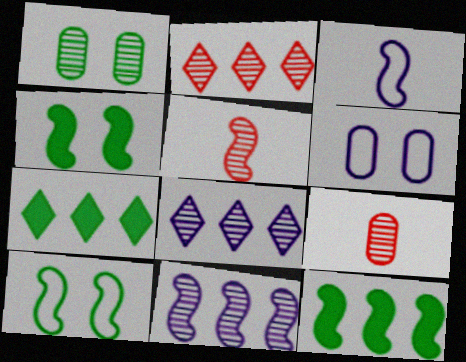[[1, 5, 8], 
[5, 6, 7]]